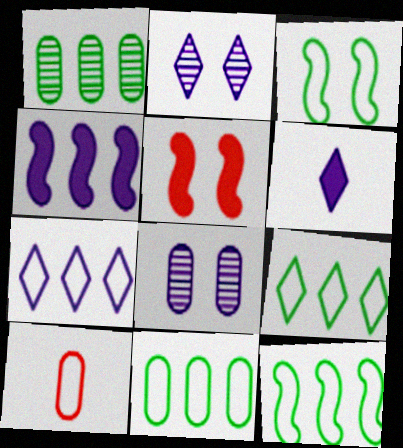[[2, 6, 7], 
[3, 7, 10], 
[9, 11, 12]]